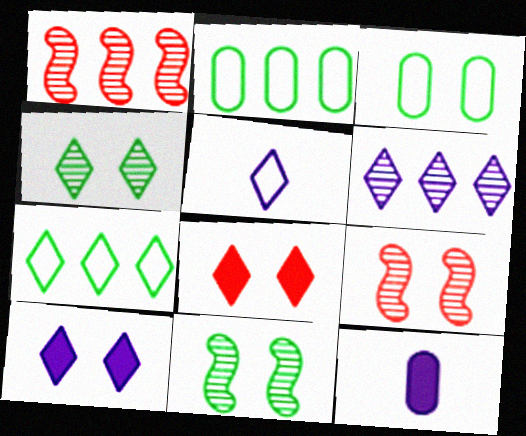[[3, 9, 10], 
[5, 6, 10], 
[7, 9, 12]]